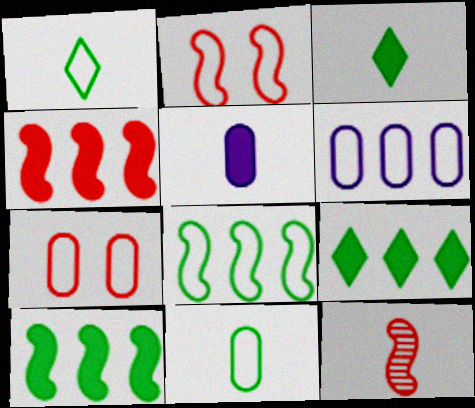[[1, 2, 6], 
[1, 5, 12], 
[2, 4, 12], 
[6, 7, 11]]